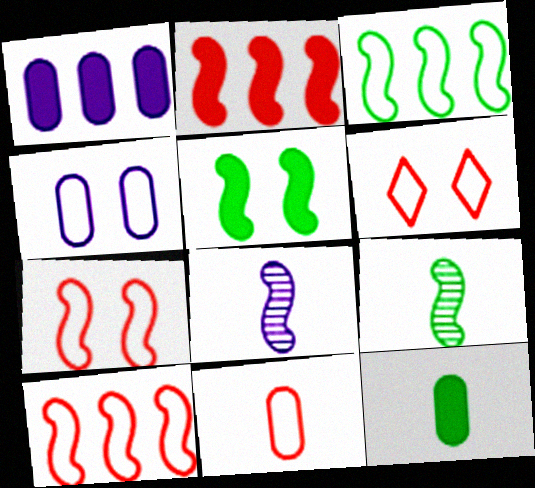[[1, 6, 9], 
[3, 5, 9], 
[5, 8, 10], 
[6, 10, 11]]